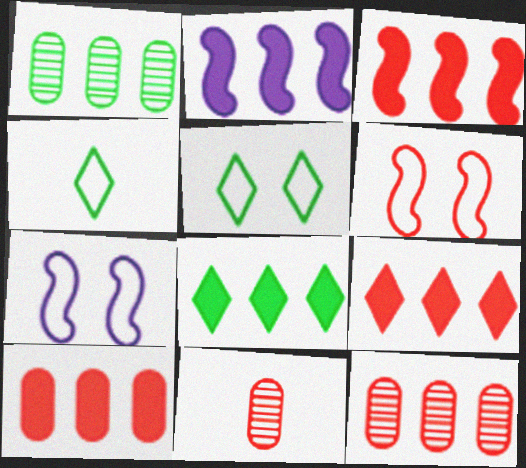[[2, 5, 11], 
[2, 8, 10], 
[3, 9, 10], 
[6, 9, 11], 
[7, 8, 11]]